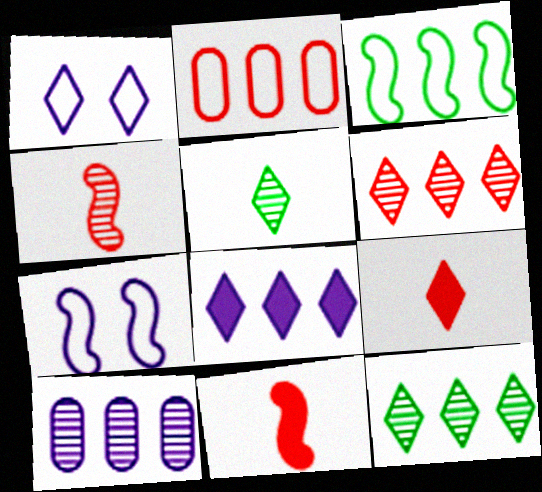[[1, 9, 12]]